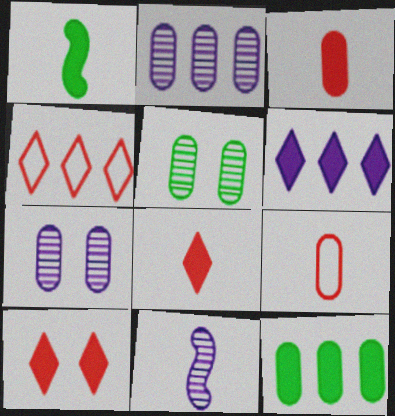[[1, 4, 7], 
[7, 9, 12]]